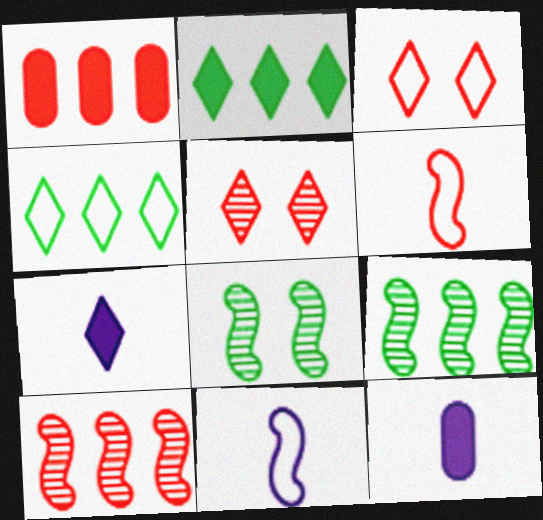[[1, 5, 6], 
[3, 9, 12], 
[4, 5, 7]]